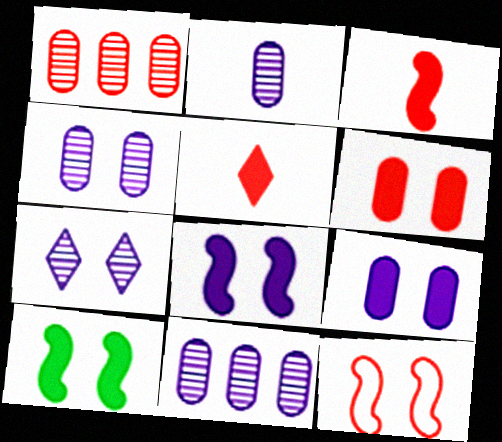[[1, 5, 12], 
[2, 4, 11]]